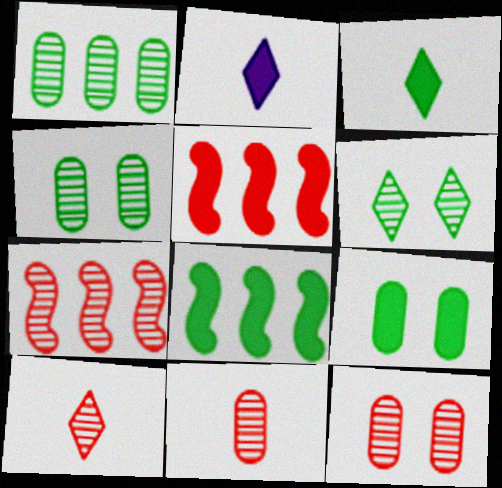[[2, 5, 9], 
[3, 8, 9], 
[7, 10, 12]]